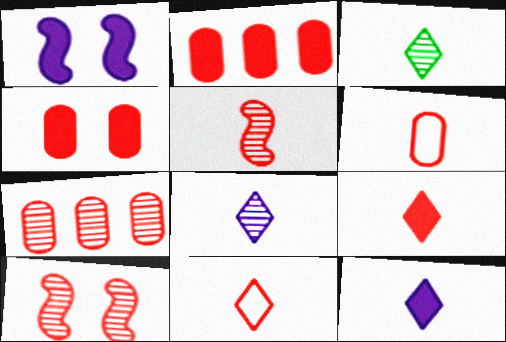[[2, 10, 11], 
[3, 11, 12], 
[4, 6, 7], 
[5, 6, 9]]